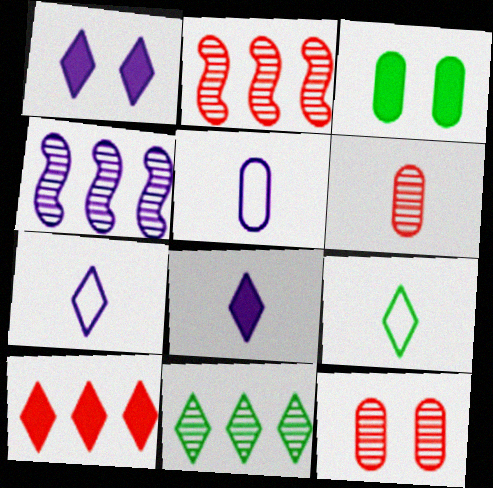[[1, 4, 5], 
[2, 3, 7]]